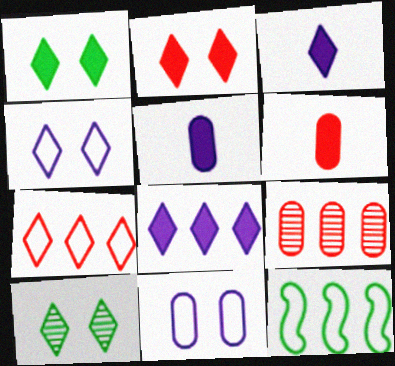[[2, 4, 10], 
[3, 7, 10], 
[8, 9, 12]]